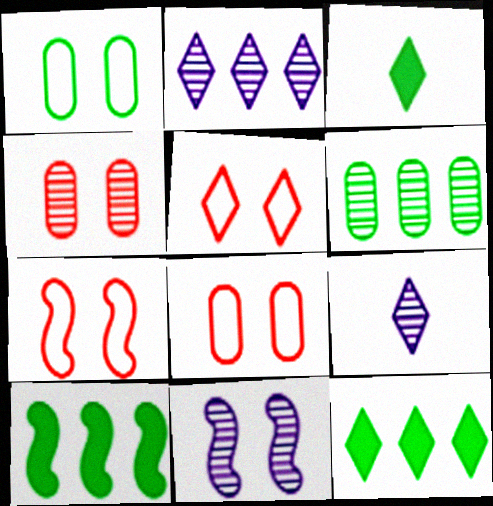[[2, 3, 5], 
[5, 7, 8], 
[5, 9, 12], 
[8, 9, 10]]